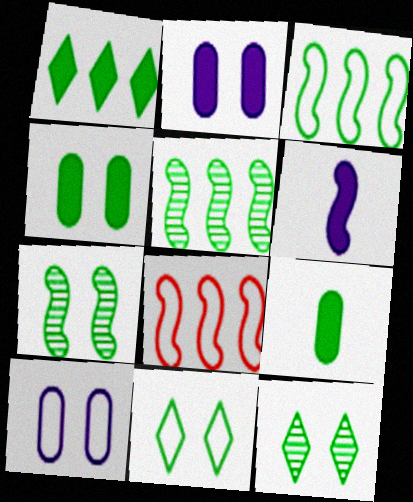[[3, 9, 12], 
[4, 7, 11], 
[5, 9, 11], 
[6, 7, 8]]